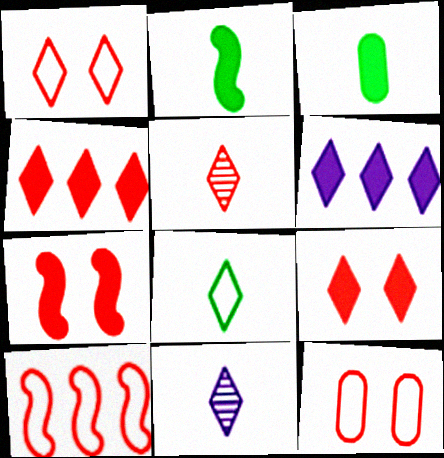[[1, 4, 5], 
[3, 6, 7]]